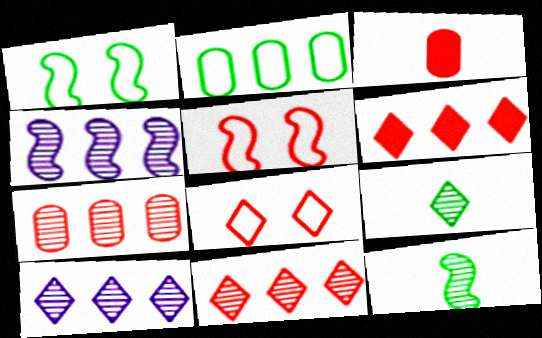[[1, 3, 10], 
[2, 4, 6], 
[3, 5, 11]]